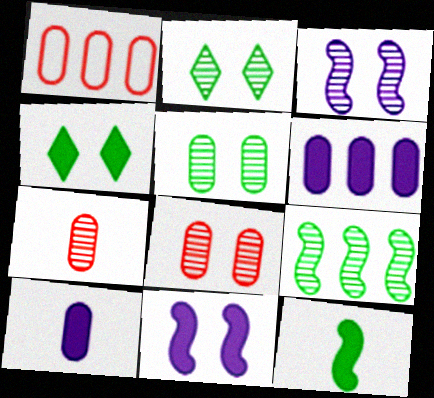[[1, 5, 10], 
[2, 3, 8]]